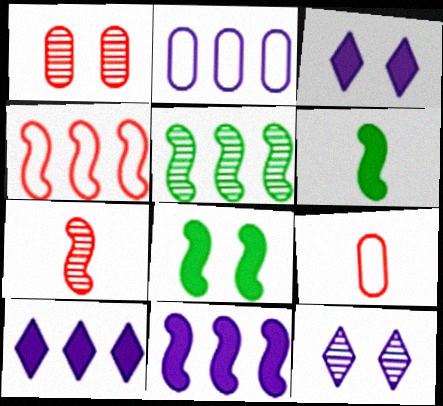[[3, 5, 9], 
[4, 5, 11]]